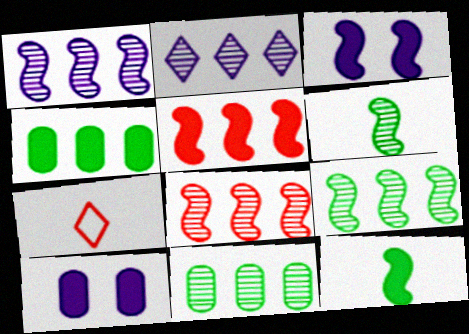[[1, 8, 9], 
[2, 8, 11], 
[3, 5, 12], 
[3, 7, 11], 
[7, 9, 10]]